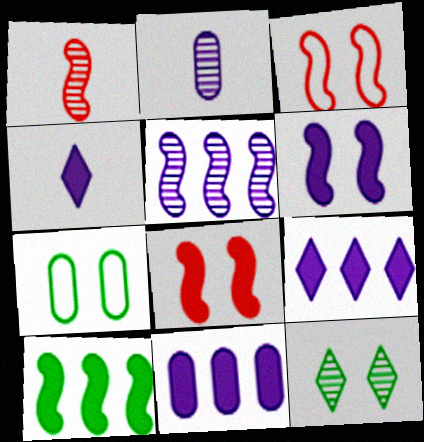[[1, 7, 9], 
[4, 6, 11]]